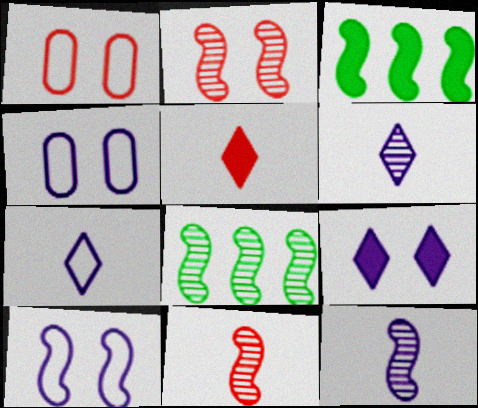[[1, 3, 6], 
[2, 8, 12], 
[3, 10, 11], 
[4, 5, 8]]